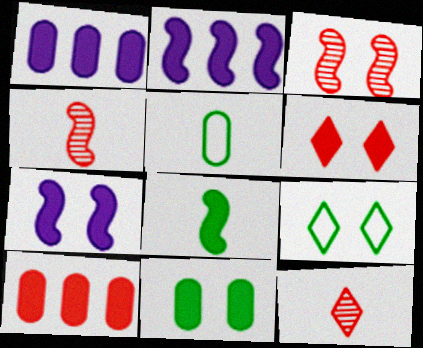[[1, 4, 9], 
[1, 6, 8], 
[6, 7, 11]]